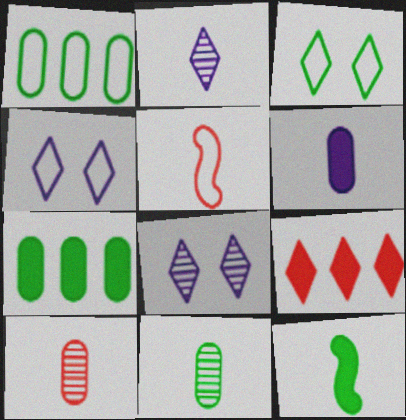[[1, 4, 5], 
[2, 3, 9], 
[5, 7, 8]]